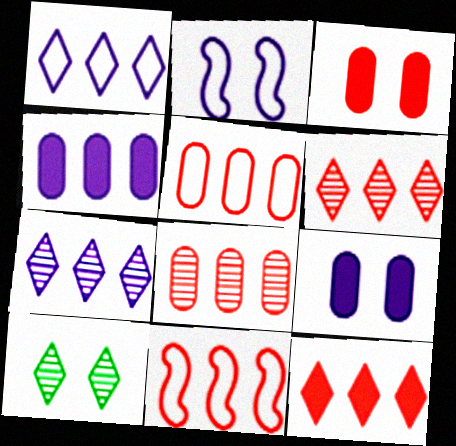[[2, 3, 10], 
[8, 11, 12]]